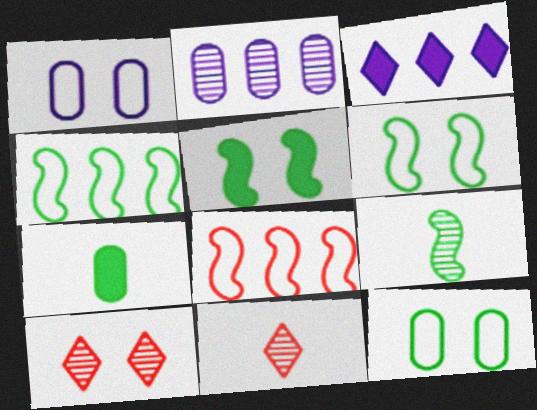[[1, 5, 10], 
[2, 9, 10], 
[4, 5, 9]]